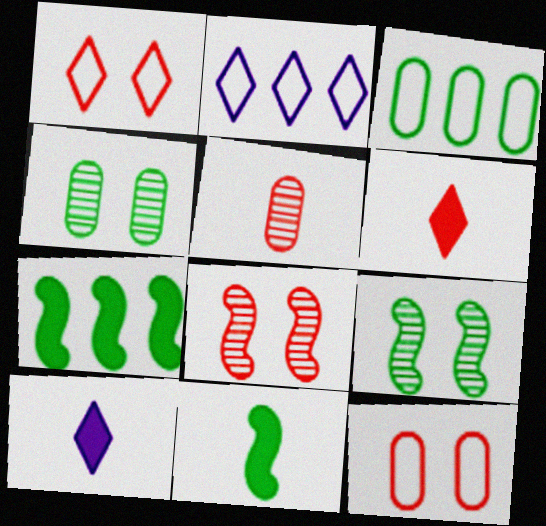[[3, 8, 10]]